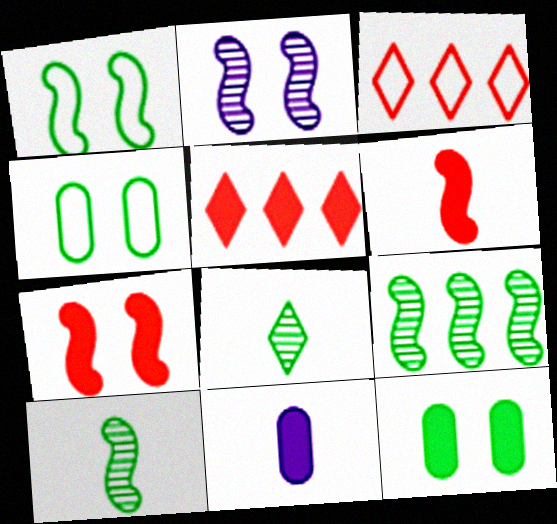[[1, 2, 7]]